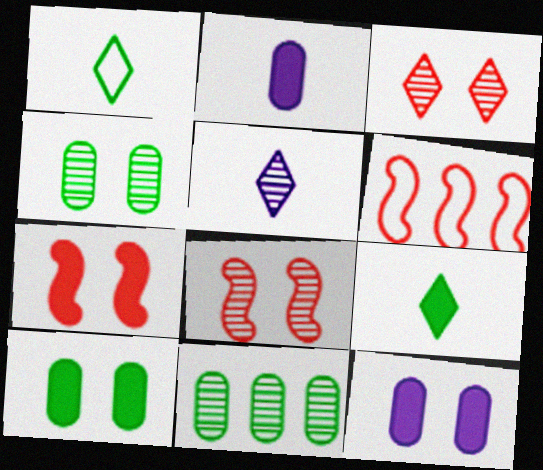[[5, 6, 10], 
[5, 8, 11]]